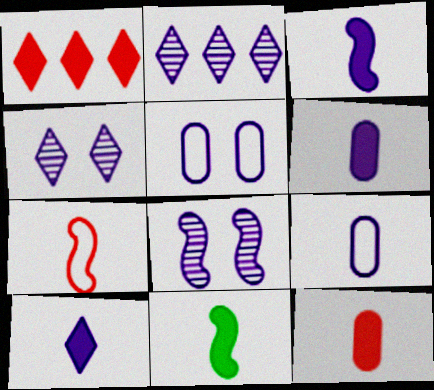[[2, 3, 5], 
[3, 6, 10], 
[10, 11, 12]]